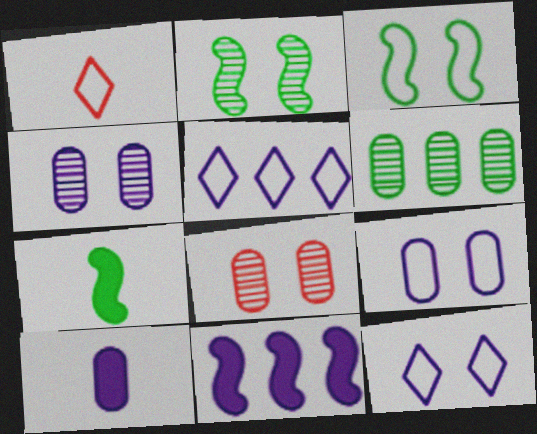[[5, 7, 8]]